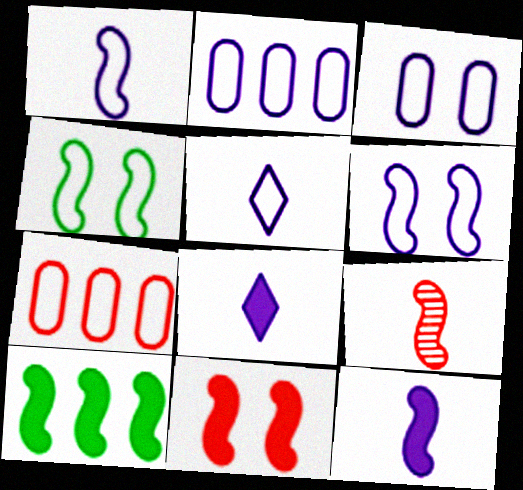[[2, 5, 6], 
[4, 5, 7], 
[6, 9, 10], 
[10, 11, 12]]